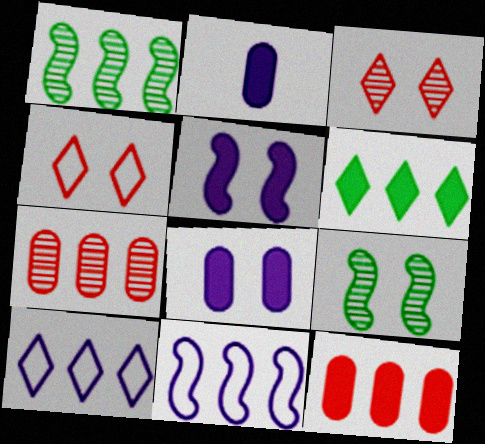[[1, 2, 4], 
[1, 10, 12], 
[4, 8, 9], 
[6, 7, 11]]